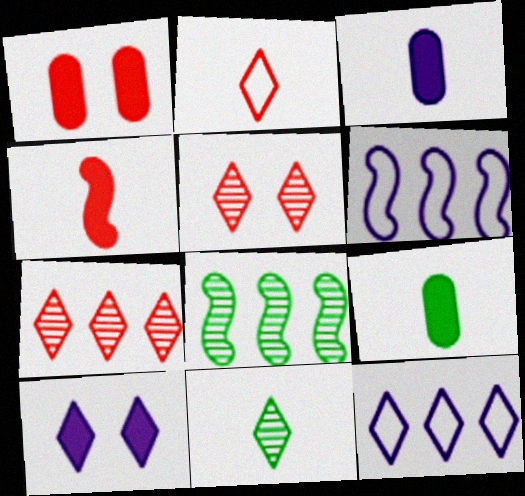[[1, 6, 11], 
[5, 6, 9]]